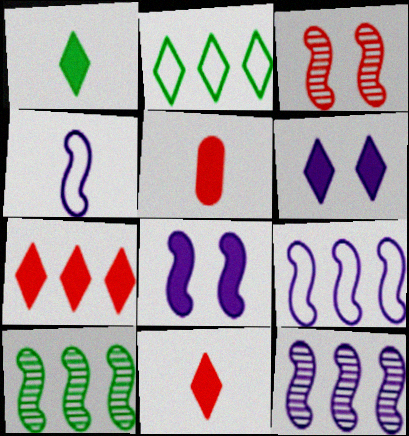[[1, 6, 7], 
[4, 8, 12]]